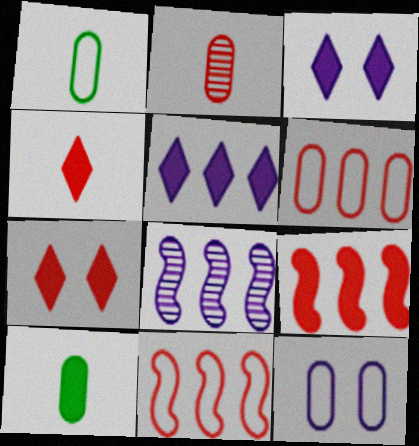[[1, 6, 12], 
[1, 7, 8], 
[2, 7, 11], 
[3, 9, 10]]